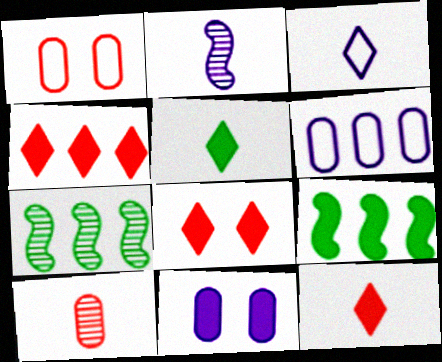[[4, 6, 7], 
[4, 8, 12], 
[9, 11, 12]]